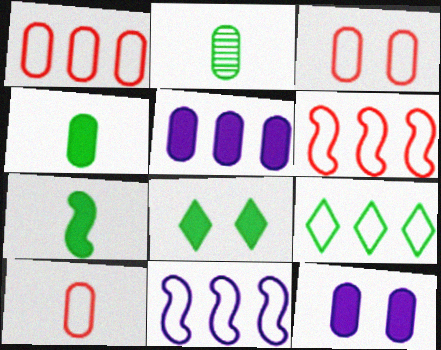[[1, 2, 12], 
[1, 3, 10], 
[1, 9, 11], 
[2, 3, 5]]